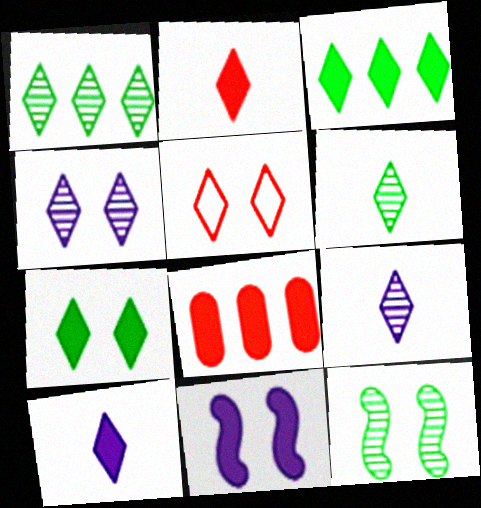[[1, 5, 10], 
[3, 5, 9], 
[4, 5, 7]]